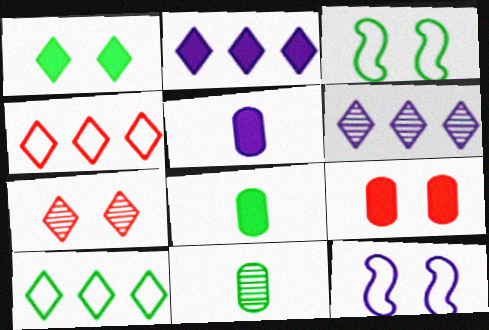[[5, 6, 12]]